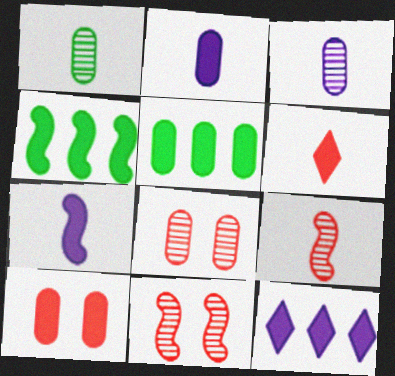[[2, 5, 10]]